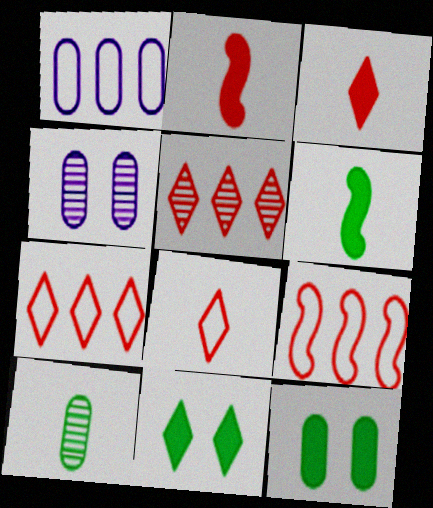[[4, 6, 7]]